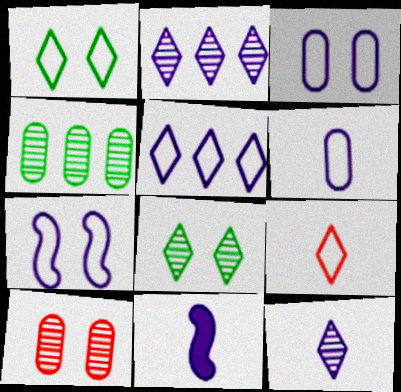[[1, 5, 9], 
[2, 3, 11], 
[5, 6, 7], 
[6, 11, 12]]